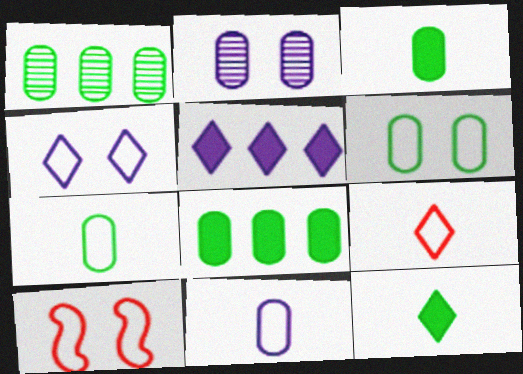[[1, 3, 6], 
[4, 6, 10]]